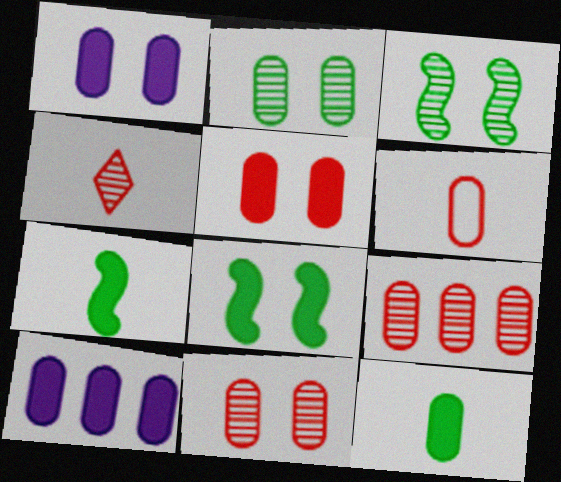[[2, 6, 10], 
[5, 6, 9], 
[5, 10, 12]]